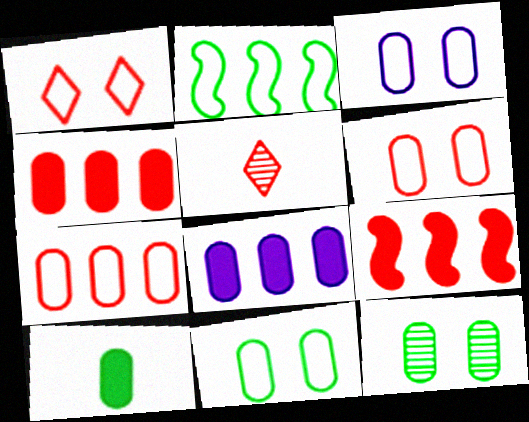[[3, 6, 11], 
[5, 6, 9]]